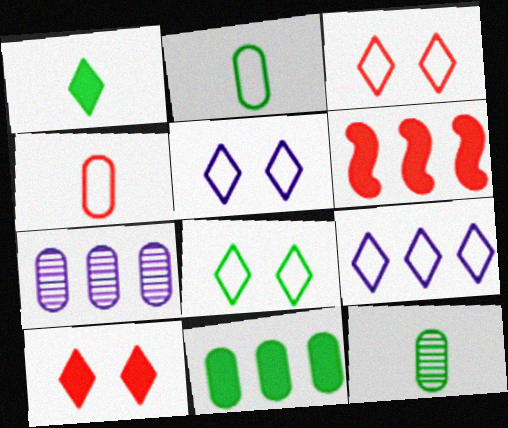[[3, 5, 8], 
[5, 6, 12]]